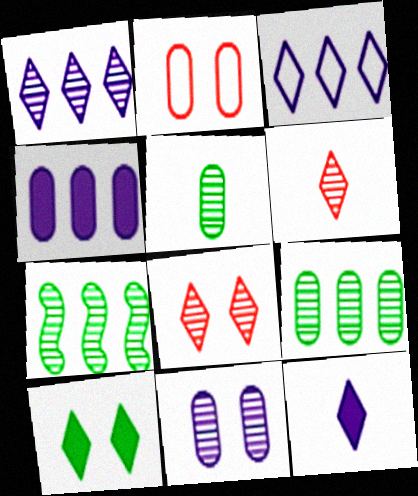[[2, 4, 5], 
[2, 7, 12], 
[3, 6, 10], 
[6, 7, 11]]